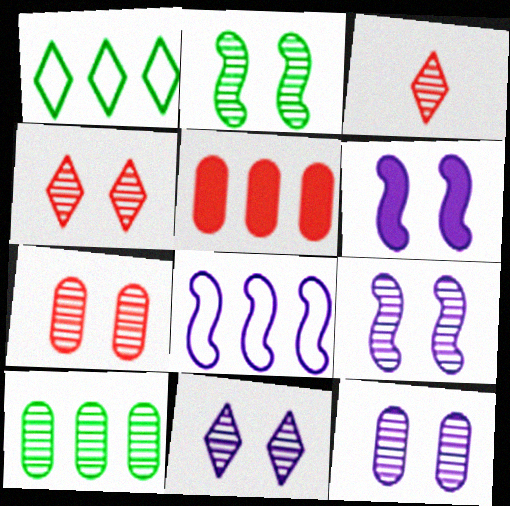[[2, 4, 12], 
[2, 7, 11], 
[3, 9, 10], 
[9, 11, 12]]